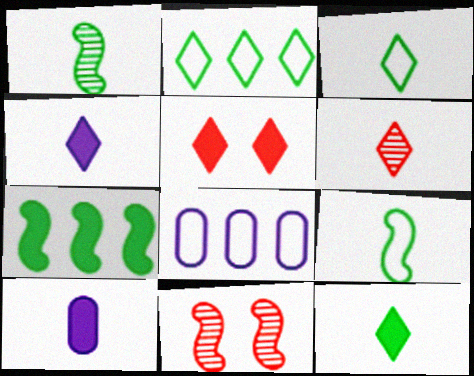[[1, 5, 8], 
[2, 10, 11], 
[3, 4, 6], 
[5, 7, 10], 
[6, 9, 10], 
[8, 11, 12]]